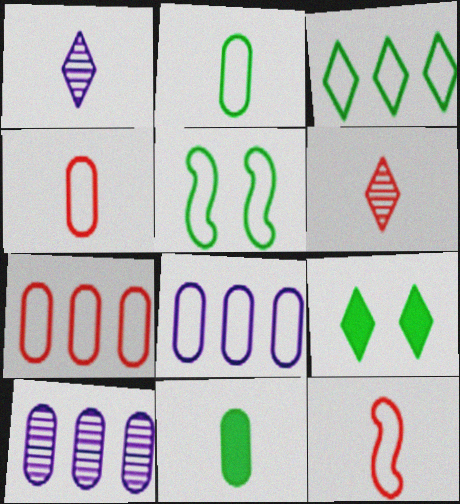[[1, 11, 12], 
[2, 3, 5], 
[9, 10, 12]]